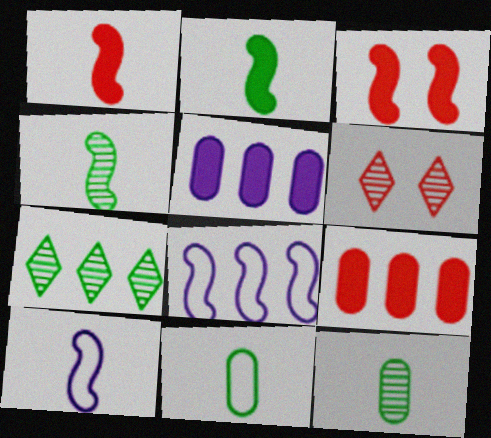[[1, 4, 10], 
[3, 4, 8], 
[7, 8, 9]]